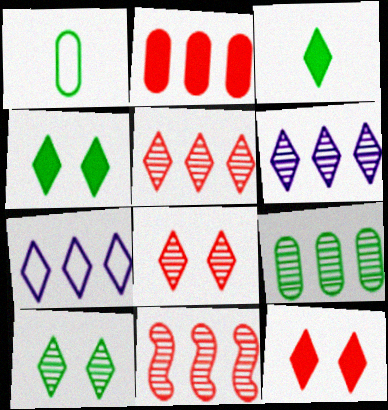[[3, 7, 8], 
[6, 9, 11]]